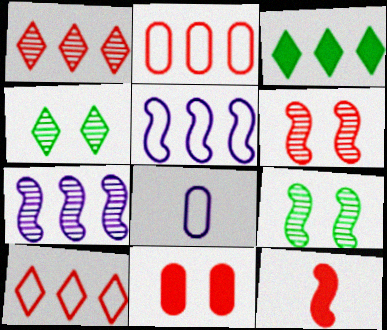[[2, 3, 7], 
[3, 6, 8], 
[5, 9, 12]]